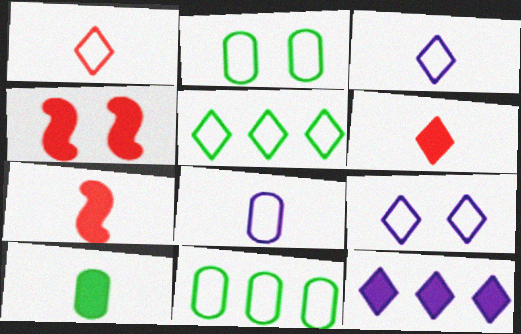[[1, 5, 9], 
[4, 10, 12]]